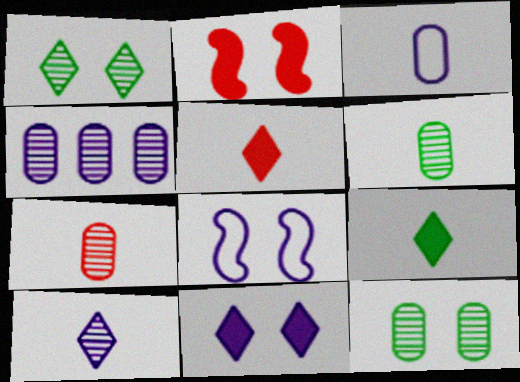[[4, 7, 12]]